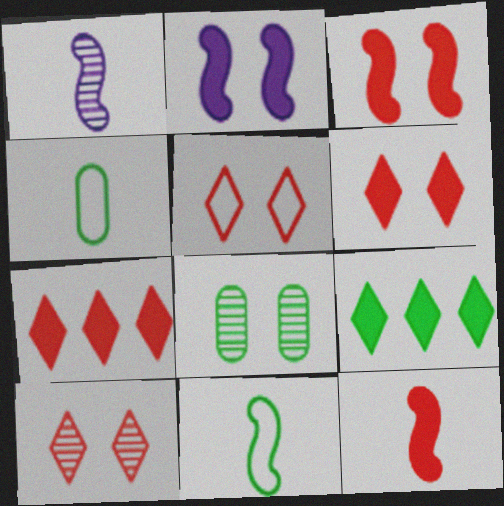[[1, 11, 12], 
[2, 5, 8], 
[5, 6, 10], 
[8, 9, 11]]